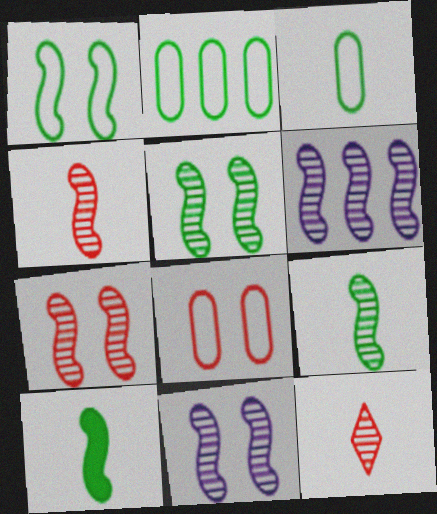[[4, 5, 6], 
[5, 7, 11], 
[6, 7, 9]]